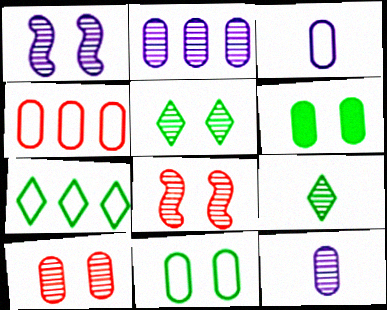[[1, 5, 10], 
[2, 8, 9], 
[3, 4, 11], 
[4, 6, 12]]